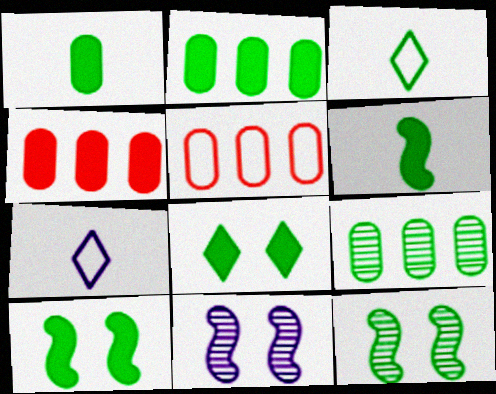[[2, 3, 12], 
[2, 6, 8], 
[3, 4, 11], 
[3, 9, 10], 
[4, 7, 12]]